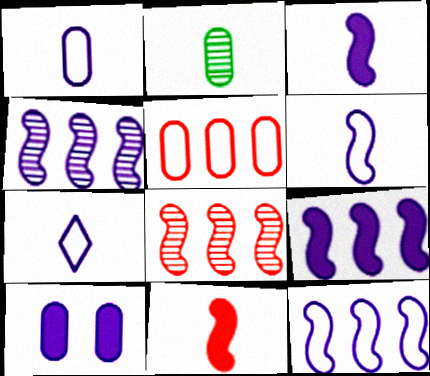[[1, 6, 7], 
[2, 5, 10], 
[2, 7, 11], 
[4, 7, 10], 
[4, 9, 12]]